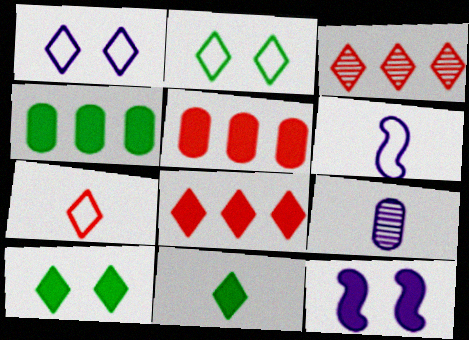[[1, 3, 11], 
[5, 11, 12]]